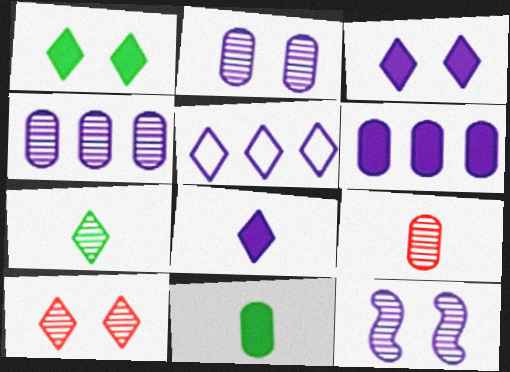[]